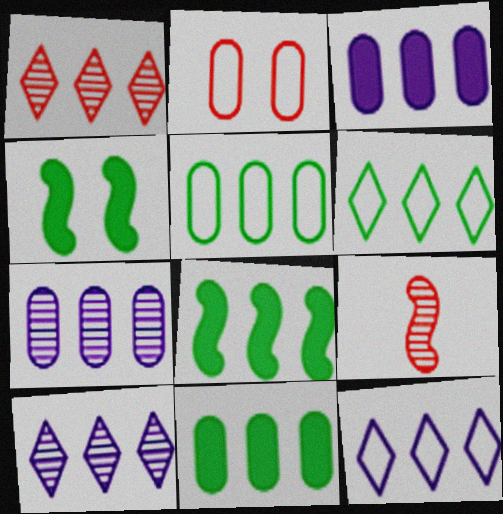[]